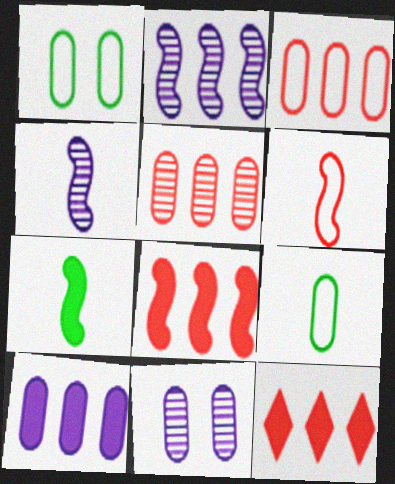[[1, 4, 12], 
[4, 6, 7]]